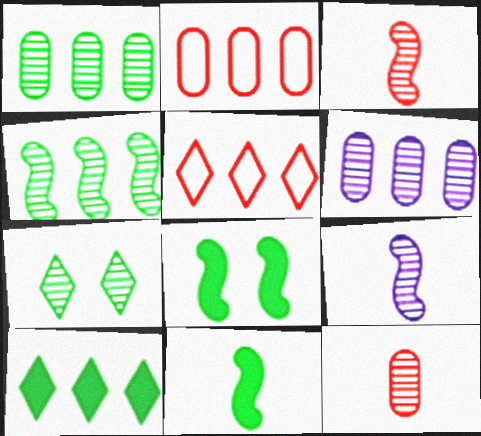[[3, 6, 7]]